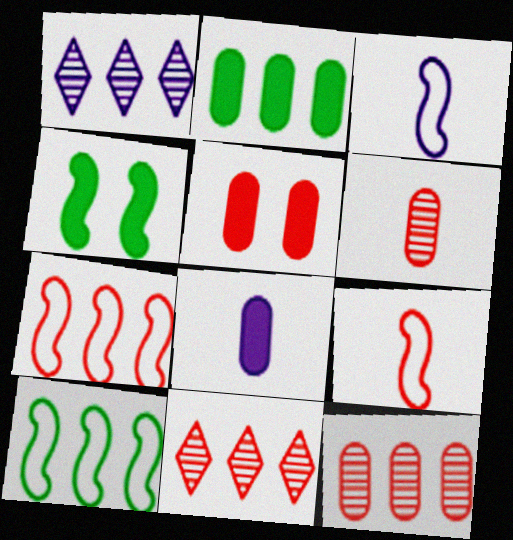[[1, 2, 7], 
[2, 5, 8], 
[5, 9, 11]]